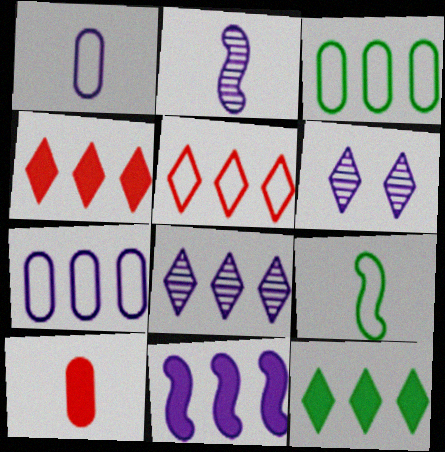[[1, 6, 11], 
[5, 8, 12], 
[7, 8, 11]]